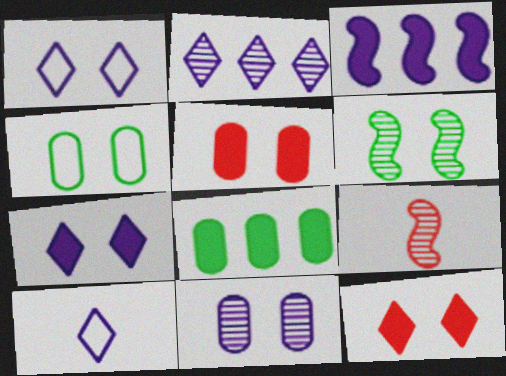[[1, 5, 6], 
[1, 8, 9], 
[2, 7, 10], 
[3, 10, 11], 
[4, 5, 11]]